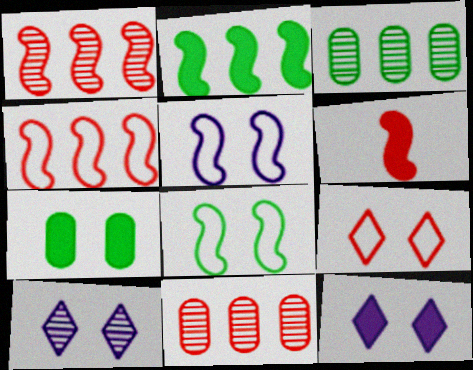[[6, 9, 11]]